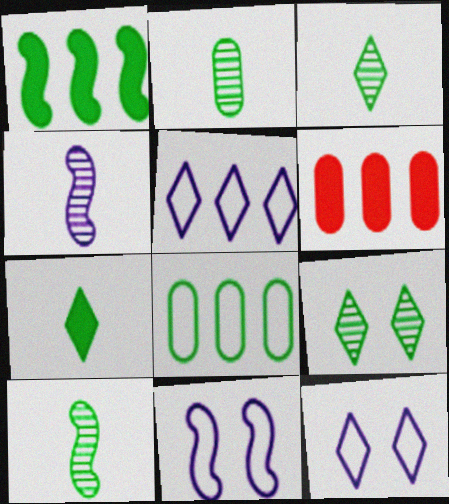[[2, 3, 10], 
[3, 6, 11], 
[6, 10, 12]]